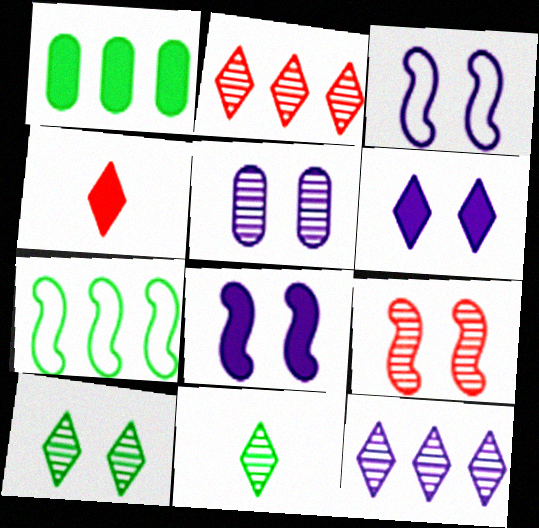[[1, 4, 8], 
[3, 5, 6], 
[4, 5, 7], 
[5, 9, 10]]